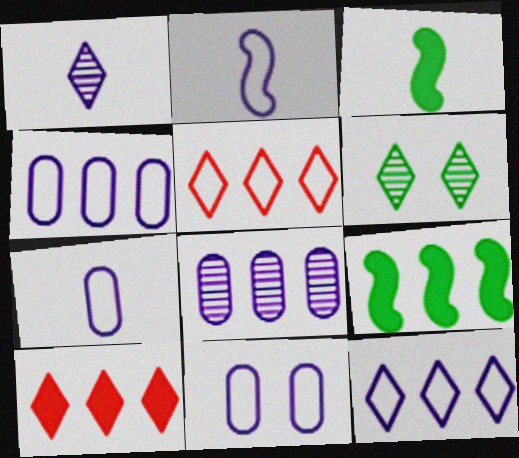[[2, 11, 12], 
[4, 7, 11], 
[5, 8, 9]]